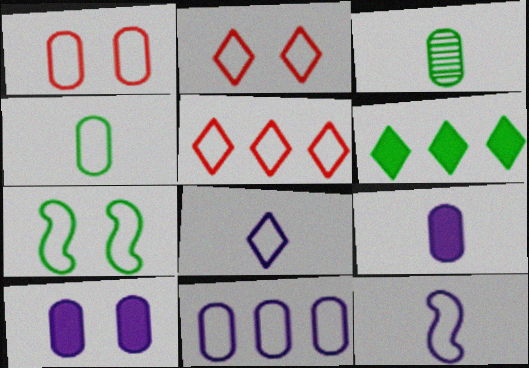[[1, 4, 11], 
[3, 6, 7]]